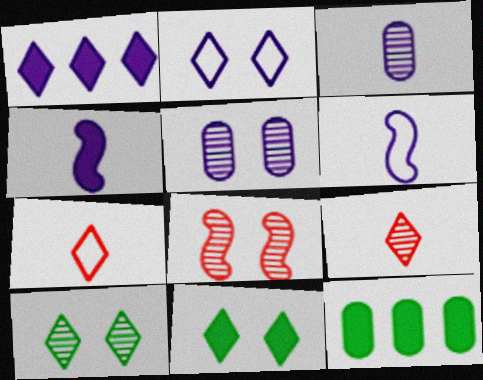[[1, 5, 6], 
[1, 7, 10], 
[5, 8, 10]]